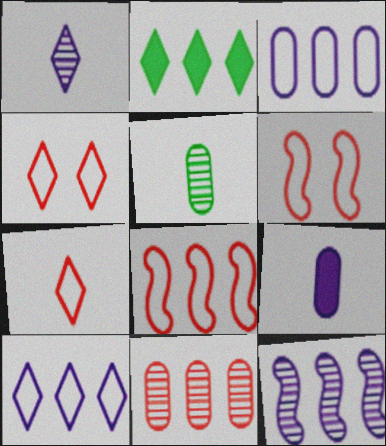[[1, 2, 4]]